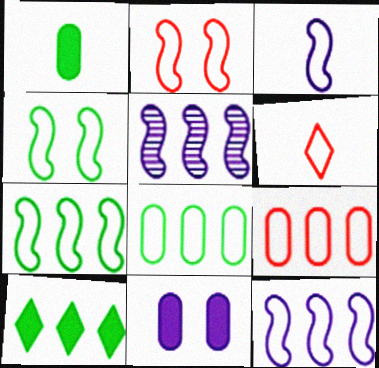[[2, 3, 7], 
[2, 6, 9], 
[5, 9, 10]]